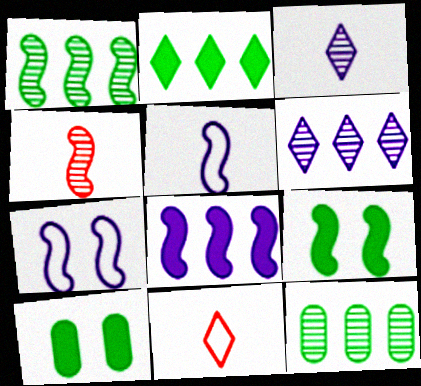[]